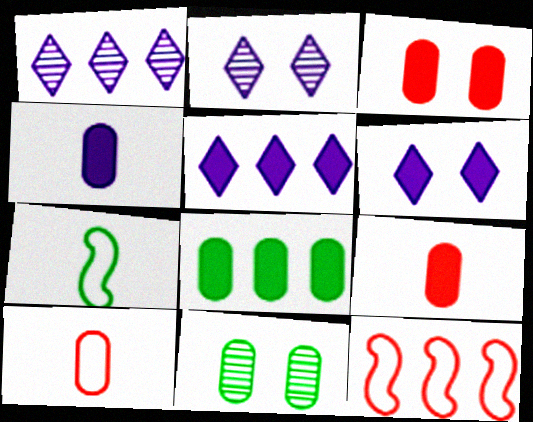[[1, 3, 7], 
[1, 8, 12], 
[3, 4, 8]]